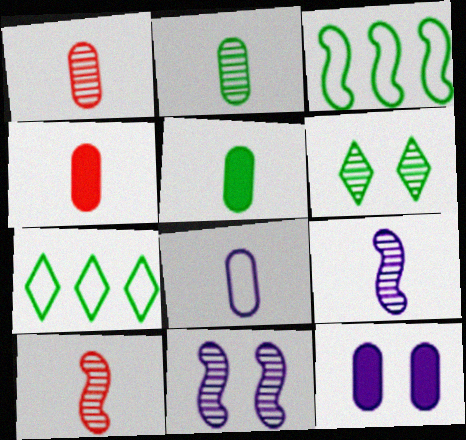[[1, 5, 8], 
[2, 4, 8], 
[3, 5, 6], 
[4, 7, 11], 
[7, 10, 12]]